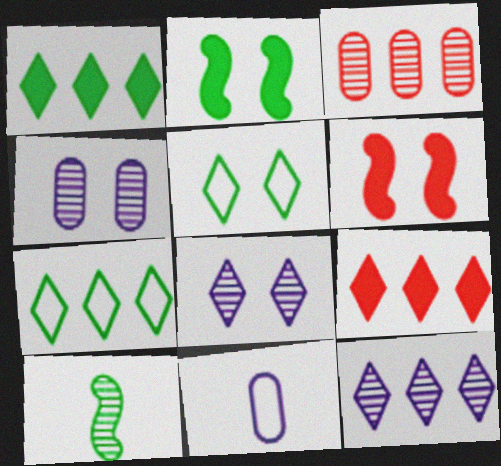[[3, 8, 10], 
[4, 5, 6], 
[7, 9, 12]]